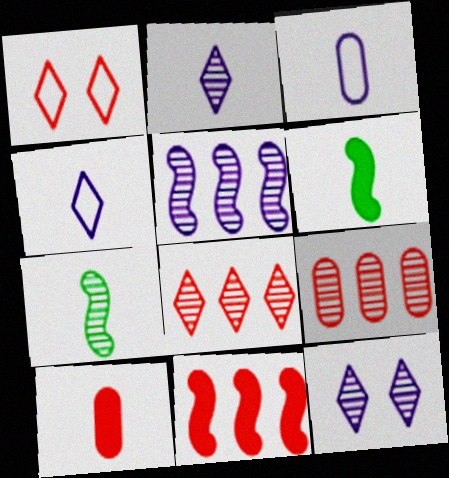[[4, 7, 10], 
[7, 9, 12]]